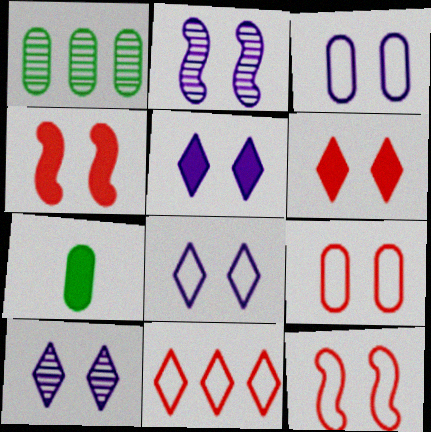[[2, 3, 5], 
[2, 7, 11], 
[5, 8, 10]]